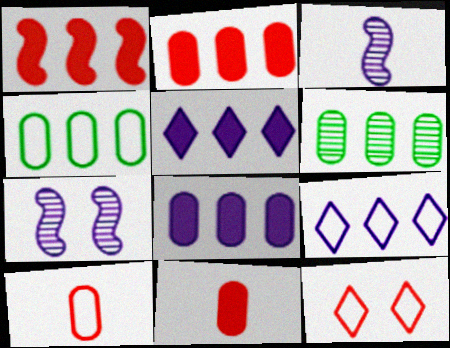[[1, 6, 9]]